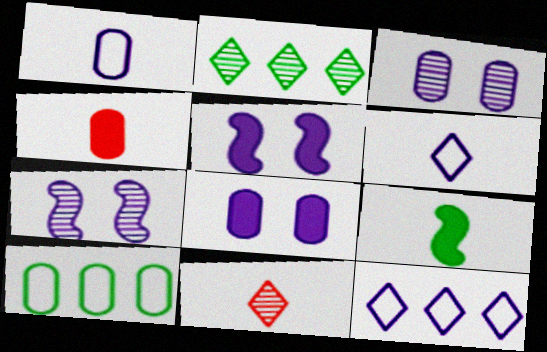[[1, 9, 11], 
[3, 4, 10], 
[5, 10, 11]]